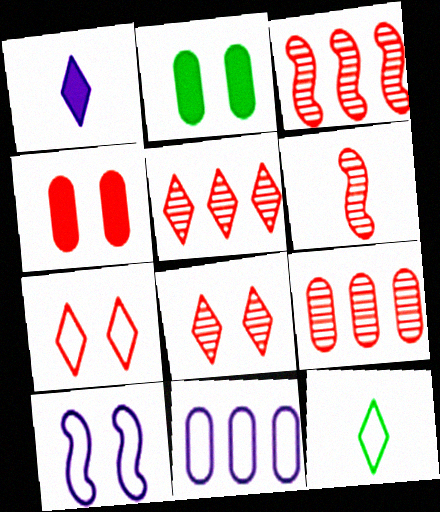[[2, 8, 10], 
[3, 5, 9], 
[6, 8, 9]]